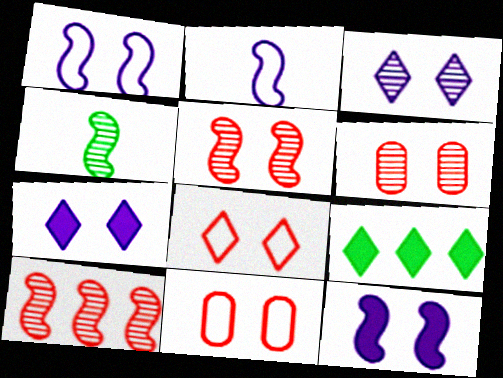[[2, 6, 9]]